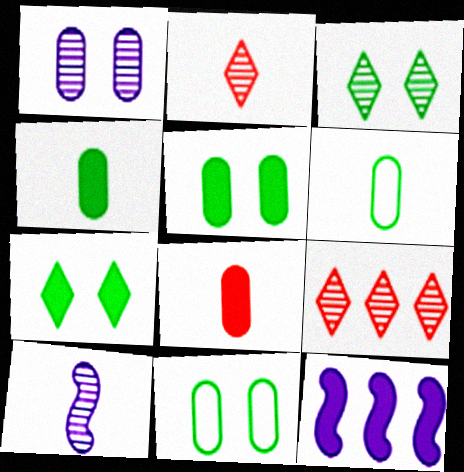[[2, 11, 12], 
[7, 8, 12]]